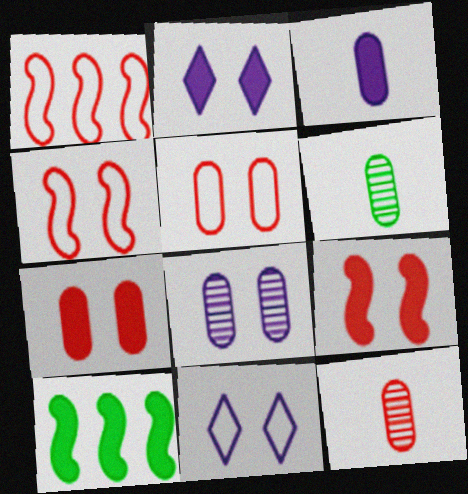[[1, 2, 6], 
[10, 11, 12]]